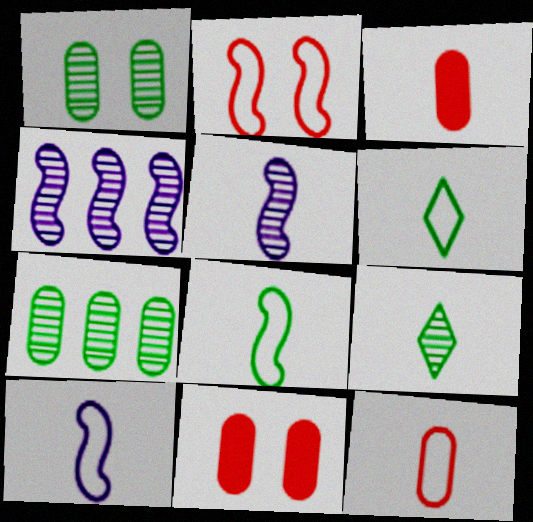[[3, 5, 6], 
[3, 9, 10], 
[4, 6, 11], 
[6, 10, 12]]